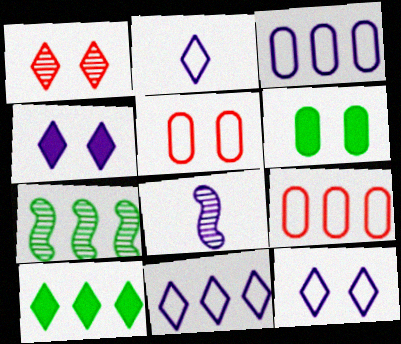[[1, 2, 10], 
[2, 11, 12], 
[3, 4, 8], 
[5, 8, 10]]